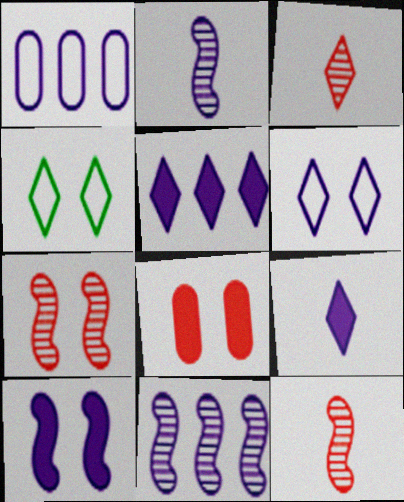[[1, 5, 11], 
[3, 4, 5]]